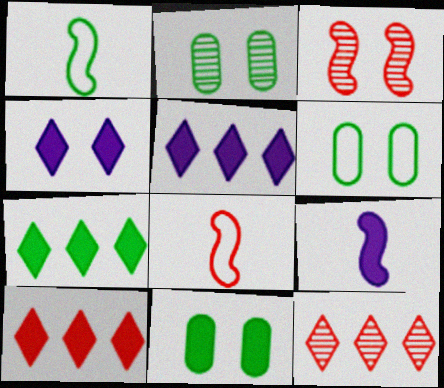[[1, 2, 7], 
[2, 5, 8], 
[2, 6, 11], 
[3, 4, 6], 
[5, 7, 10], 
[6, 9, 12], 
[9, 10, 11]]